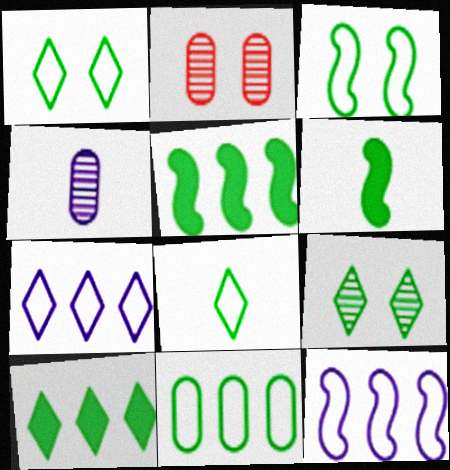[[2, 6, 7], 
[3, 8, 11], 
[6, 9, 11], 
[8, 9, 10]]